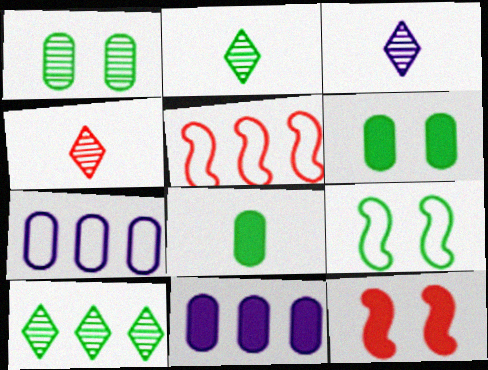[[2, 3, 4], 
[2, 7, 12], 
[3, 5, 6], 
[4, 9, 11], 
[5, 10, 11], 
[8, 9, 10]]